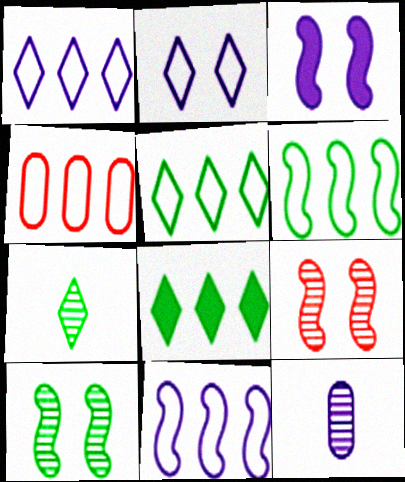[[1, 3, 12], 
[1, 4, 6], 
[3, 4, 7], 
[4, 5, 11]]